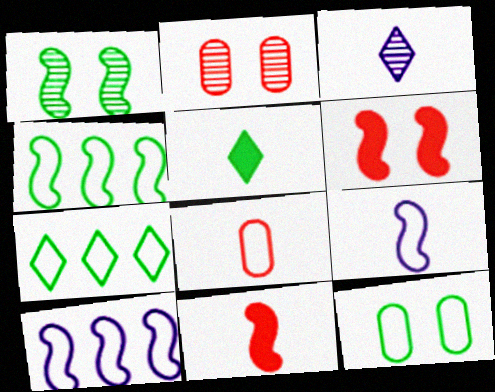[[1, 10, 11], 
[2, 5, 10]]